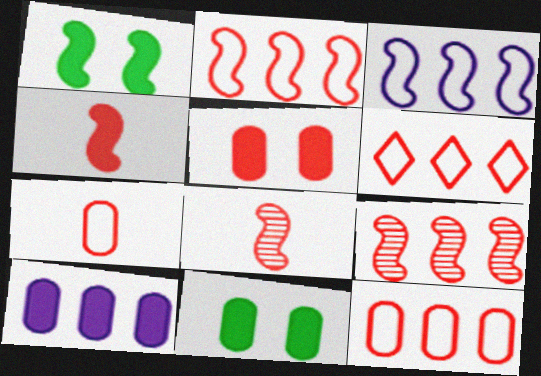[[1, 3, 8], 
[2, 6, 12], 
[5, 6, 8]]